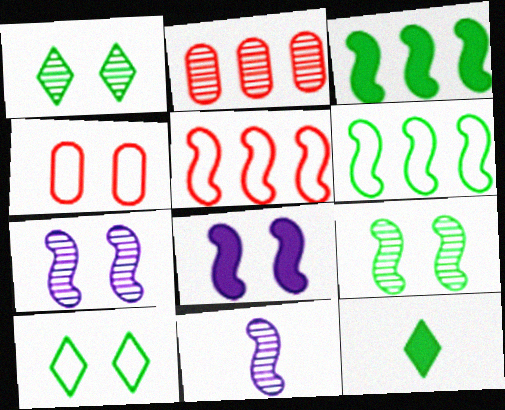[[1, 2, 11], 
[1, 4, 8]]